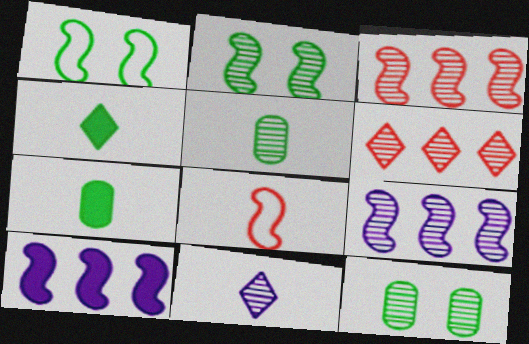[[2, 8, 10], 
[3, 11, 12], 
[7, 8, 11]]